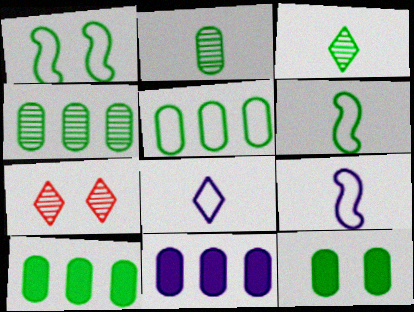[[1, 3, 10], 
[2, 5, 12], 
[4, 5, 10], 
[6, 7, 11], 
[7, 9, 10]]